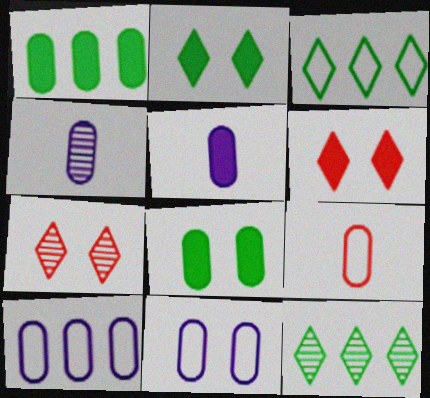[]